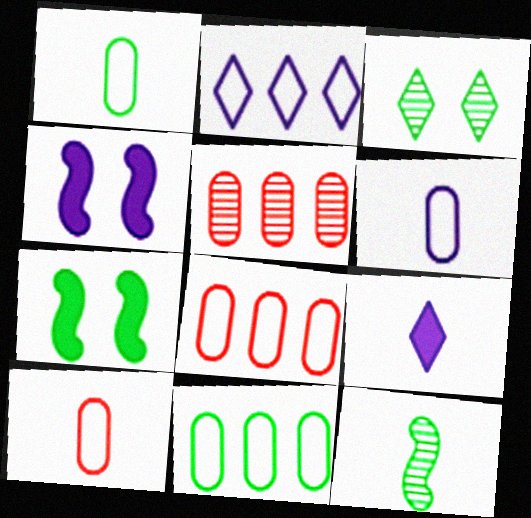[[1, 6, 10], 
[9, 10, 12]]